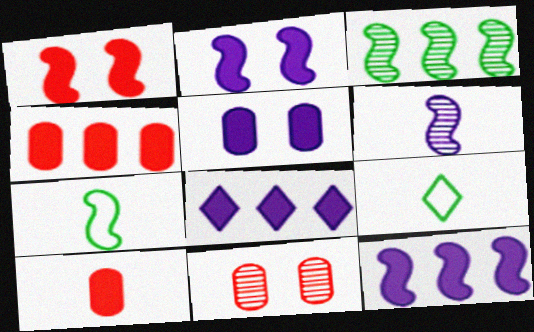[[6, 9, 10], 
[7, 8, 11], 
[9, 11, 12]]